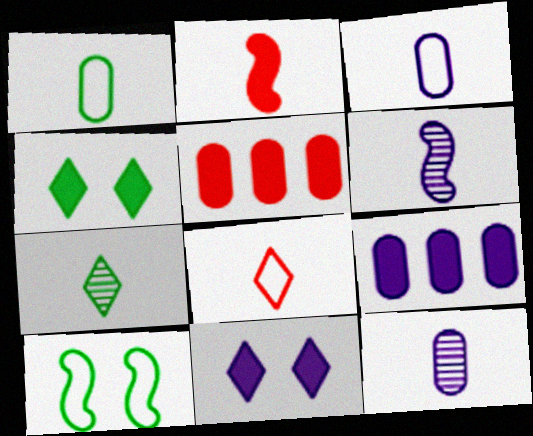[[2, 3, 7], 
[2, 4, 9]]